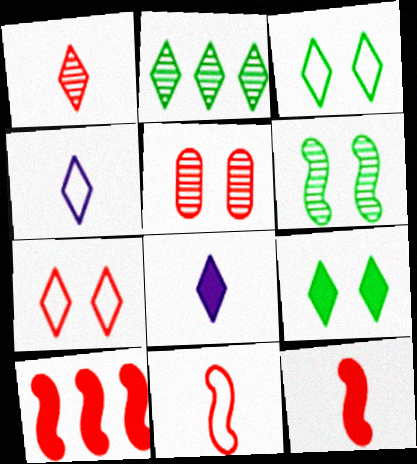[[2, 7, 8]]